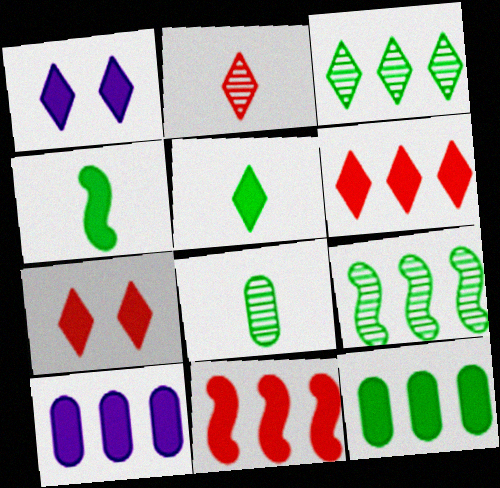[[1, 5, 6], 
[4, 7, 10]]